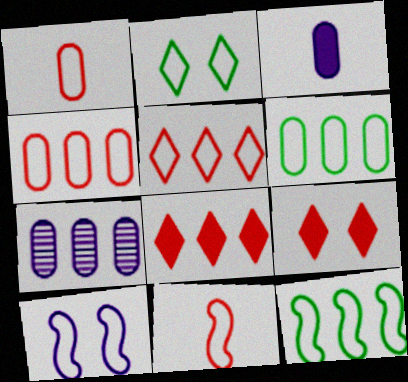[[7, 8, 12], 
[10, 11, 12]]